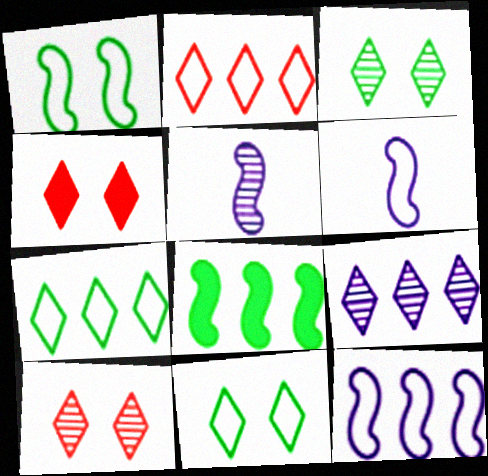[]